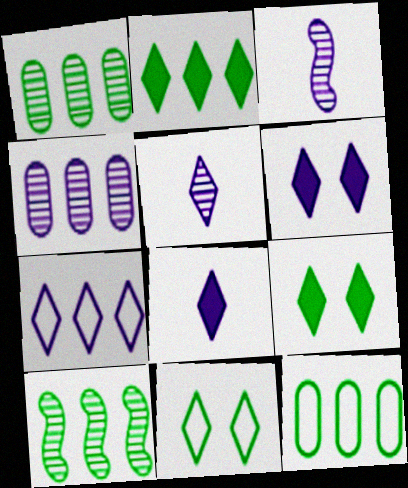[[2, 10, 12], 
[5, 6, 7]]